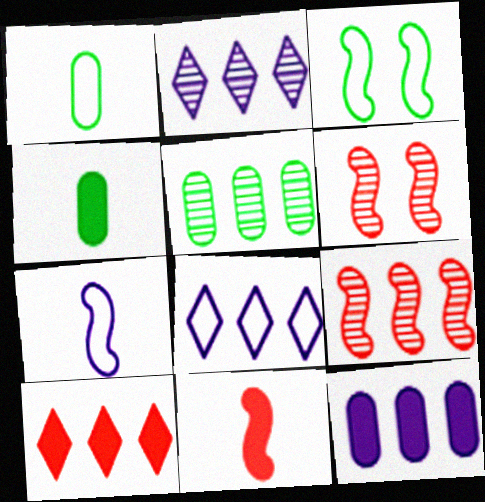[[2, 5, 9], 
[4, 6, 8]]